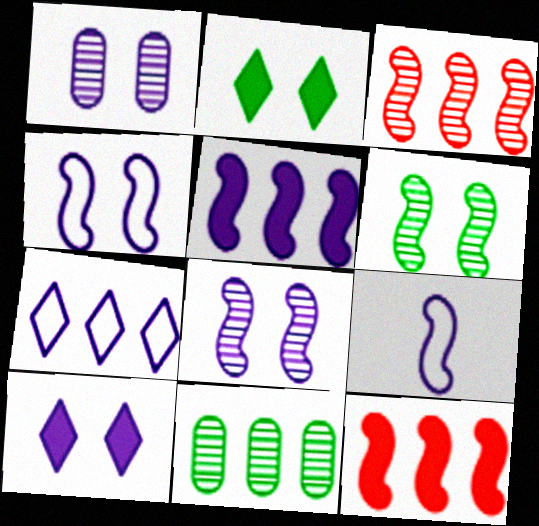[[1, 4, 10], 
[5, 8, 9], 
[6, 9, 12], 
[7, 11, 12]]